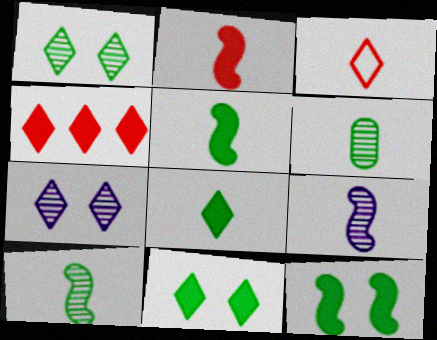[]